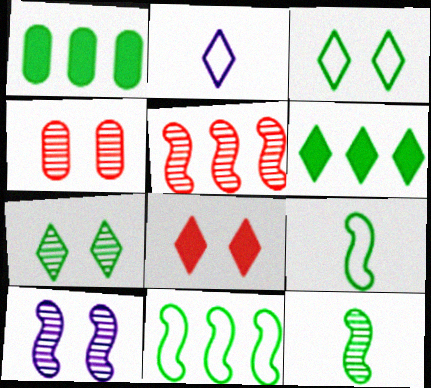[[1, 3, 12], 
[1, 7, 9], 
[4, 7, 10], 
[5, 10, 12]]